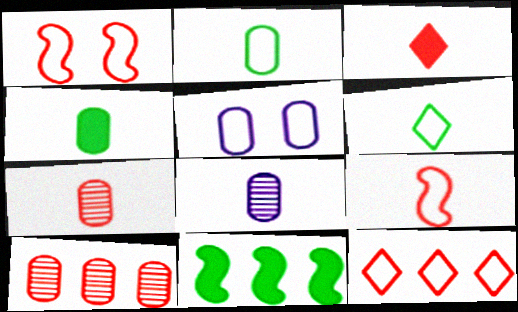[[1, 3, 10], 
[3, 7, 9], 
[4, 5, 10]]